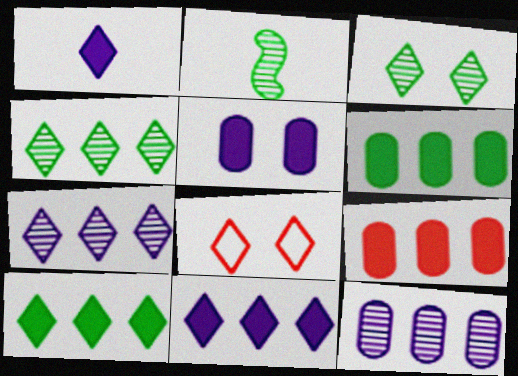[[1, 4, 8]]